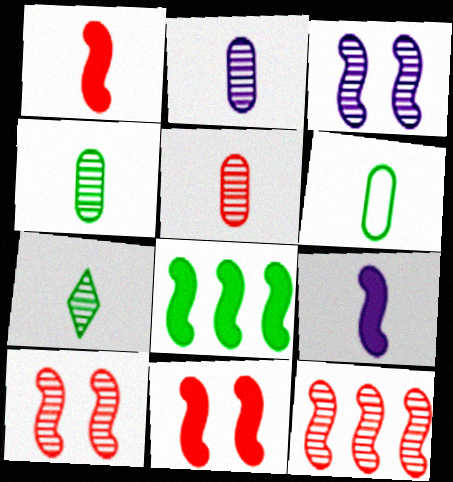[[2, 4, 5], 
[8, 9, 11]]